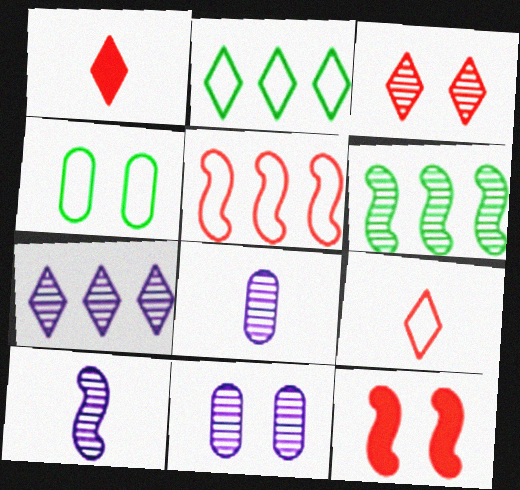[[2, 8, 12], 
[3, 6, 8], 
[7, 10, 11]]